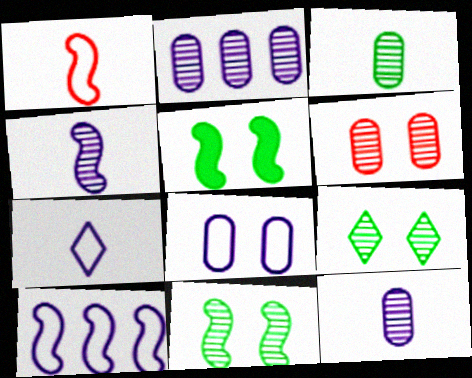[[2, 3, 6], 
[7, 8, 10]]